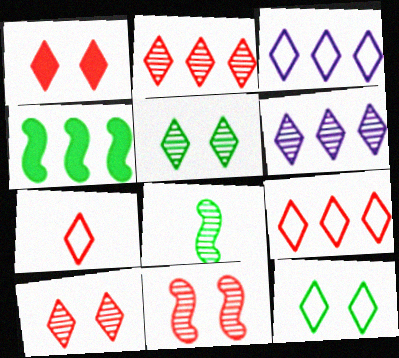[[1, 2, 7], 
[3, 7, 12]]